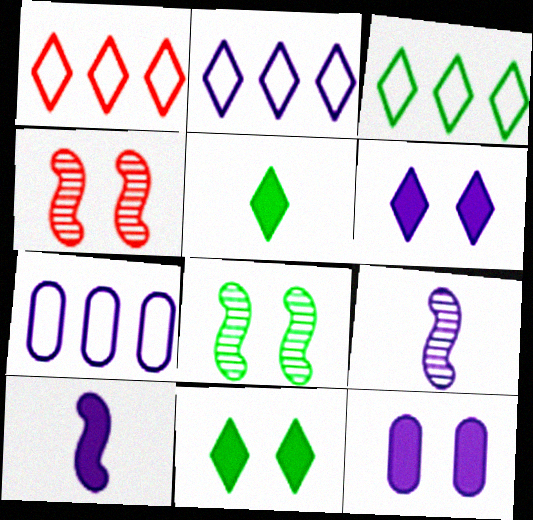[[1, 2, 3], 
[2, 9, 12], 
[4, 5, 7], 
[6, 7, 9]]